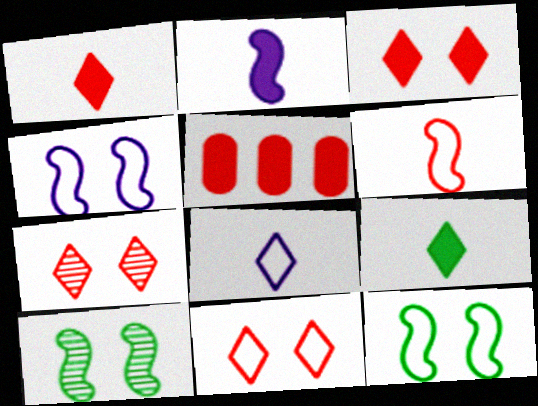[[3, 7, 11], 
[5, 6, 7], 
[5, 8, 10]]